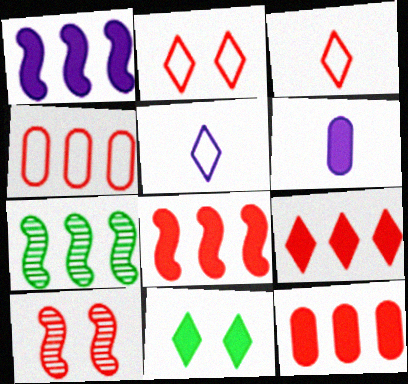[[2, 6, 7], 
[3, 10, 12], 
[6, 8, 11], 
[8, 9, 12]]